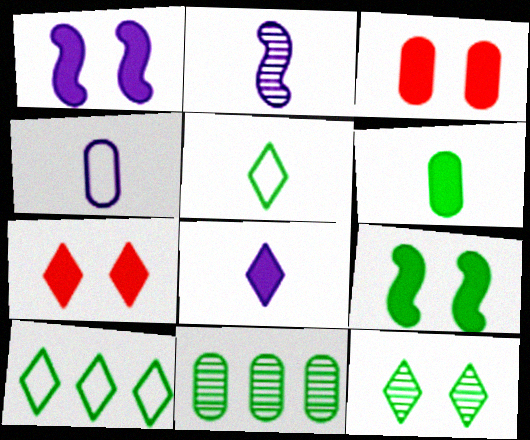[[2, 3, 10], 
[2, 4, 8], 
[3, 4, 11], 
[5, 9, 11]]